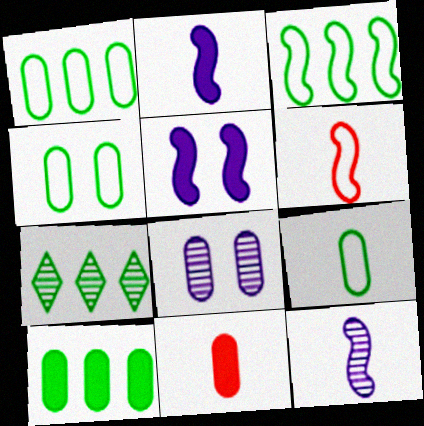[[1, 4, 9], 
[1, 8, 11], 
[3, 7, 10]]